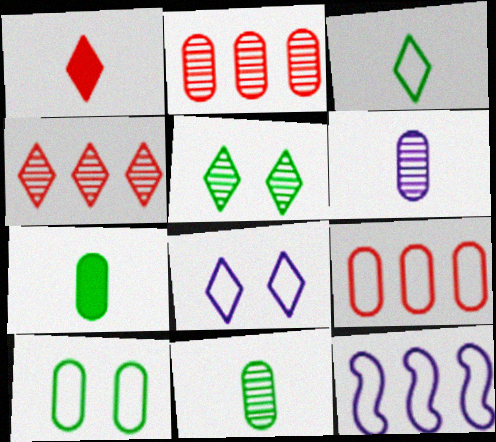[]